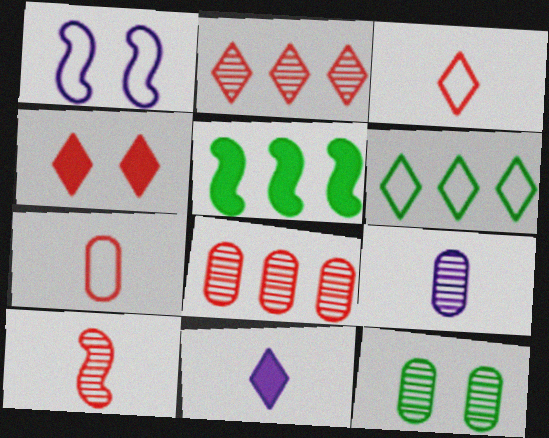[[1, 4, 12], 
[1, 5, 10], 
[1, 6, 7], 
[2, 3, 4], 
[8, 9, 12]]